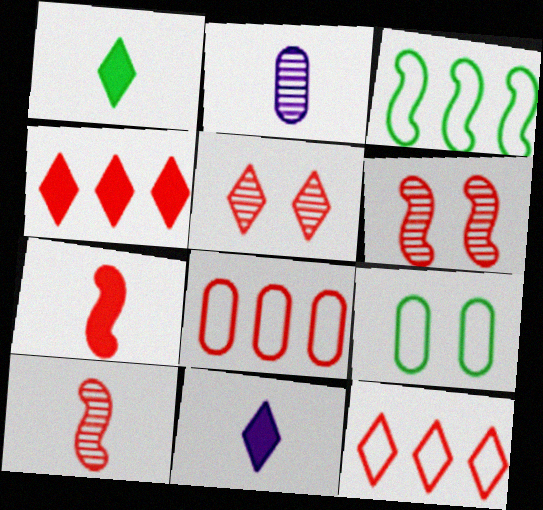[[5, 7, 8]]